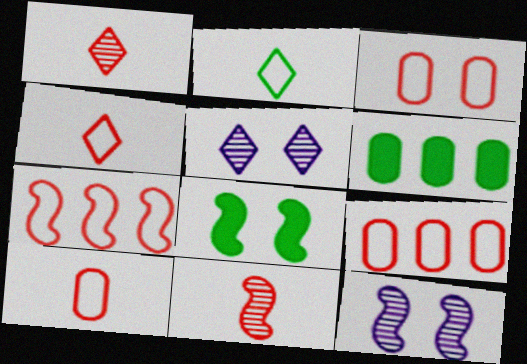[[3, 4, 7], 
[3, 5, 8], 
[3, 9, 10], 
[4, 6, 12]]